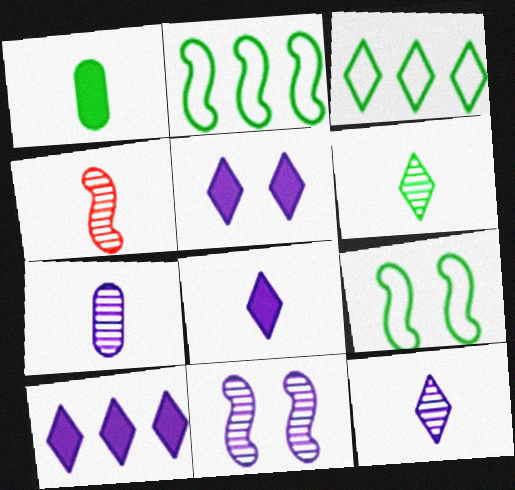[[4, 6, 7], 
[5, 8, 10]]